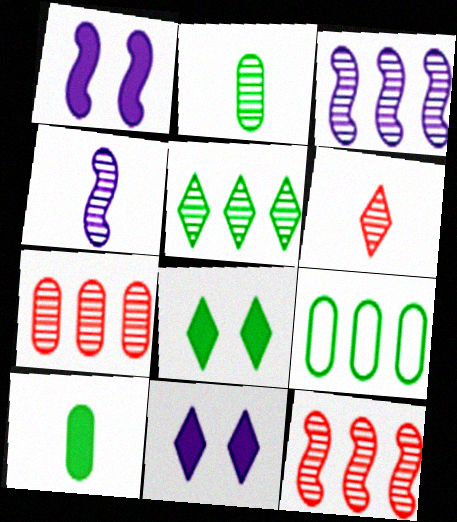[[1, 6, 9], 
[2, 4, 6], 
[3, 5, 7]]